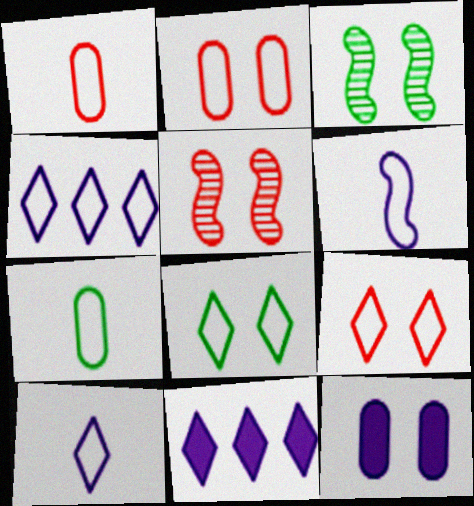[[1, 3, 11], 
[3, 9, 12], 
[5, 7, 11], 
[5, 8, 12]]